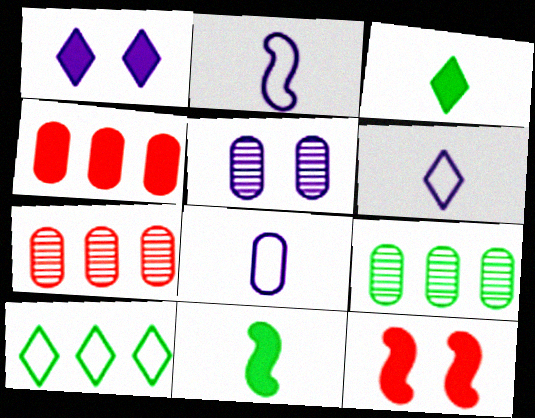[[1, 4, 11], 
[2, 6, 8], 
[6, 9, 12]]